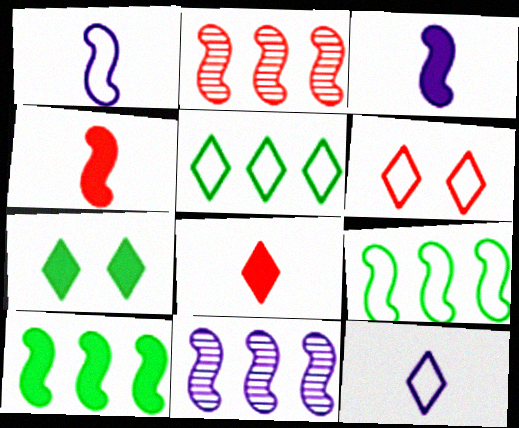[[5, 6, 12]]